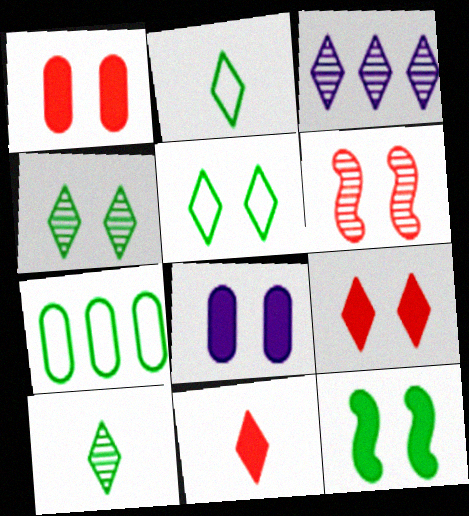[[2, 3, 9], 
[3, 5, 11], 
[5, 6, 8], 
[7, 10, 12], 
[8, 9, 12]]